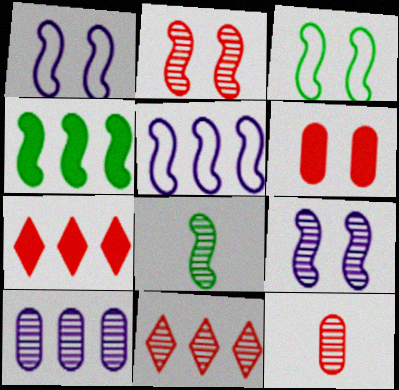[[2, 11, 12], 
[3, 4, 8]]